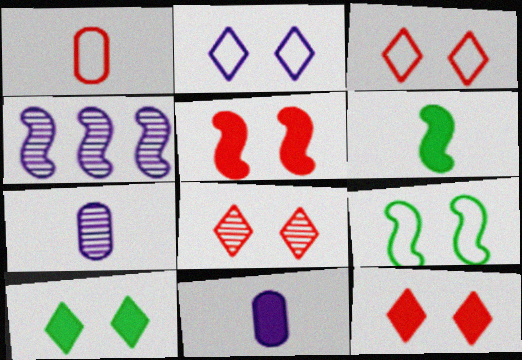[[1, 4, 10], 
[2, 4, 11], 
[2, 8, 10], 
[3, 8, 12]]